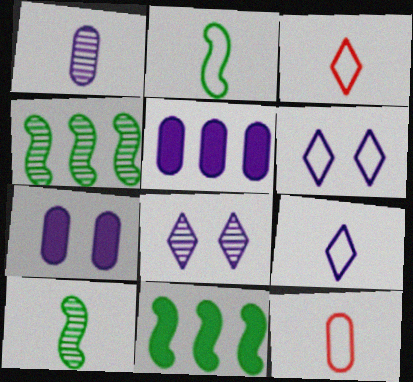[[2, 9, 12], 
[3, 4, 7], 
[8, 11, 12]]